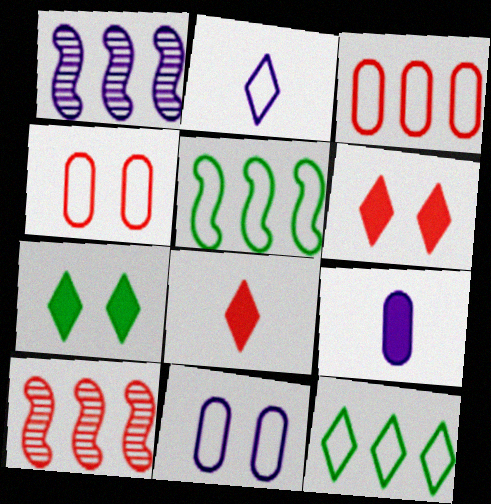[[2, 4, 5], 
[4, 8, 10]]